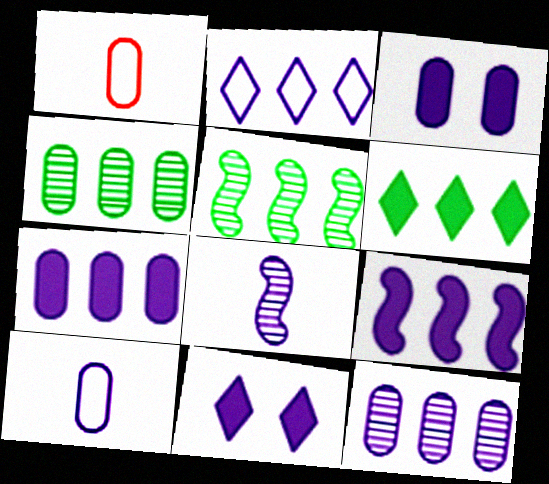[[1, 3, 4], 
[1, 5, 11], 
[2, 3, 8], 
[2, 9, 12], 
[3, 10, 12]]